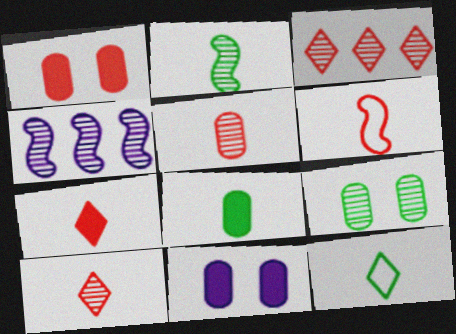[[1, 3, 6], 
[1, 4, 12], 
[2, 8, 12], 
[4, 9, 10], 
[5, 6, 7]]